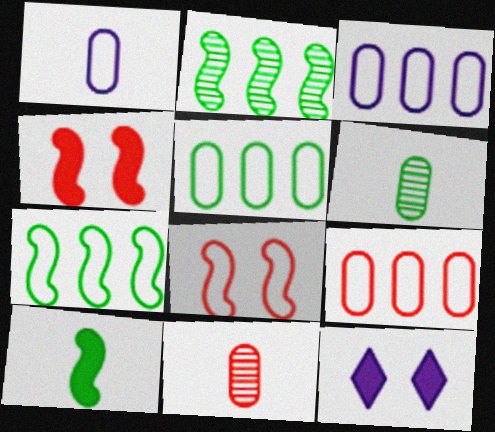[[3, 5, 9], 
[7, 11, 12]]